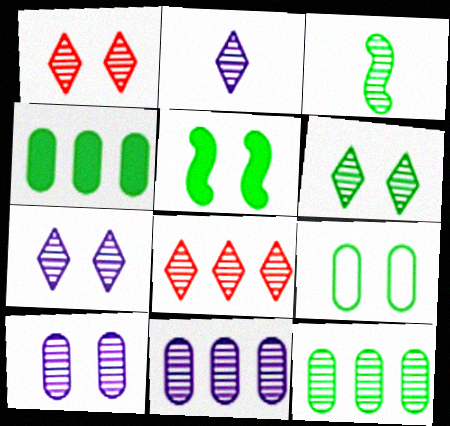[[1, 3, 11], 
[1, 6, 7], 
[2, 6, 8], 
[3, 6, 12], 
[3, 8, 10], 
[5, 6, 9]]